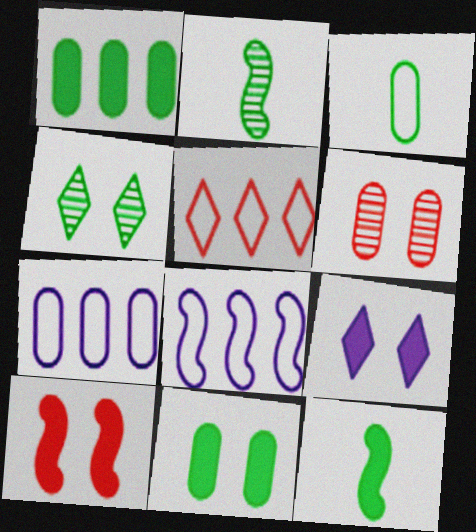[[2, 8, 10], 
[9, 10, 11]]